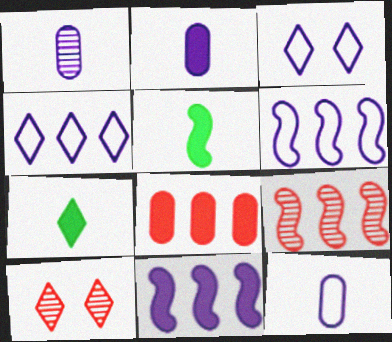[[1, 2, 12], 
[1, 3, 11], 
[3, 6, 12], 
[4, 7, 10]]